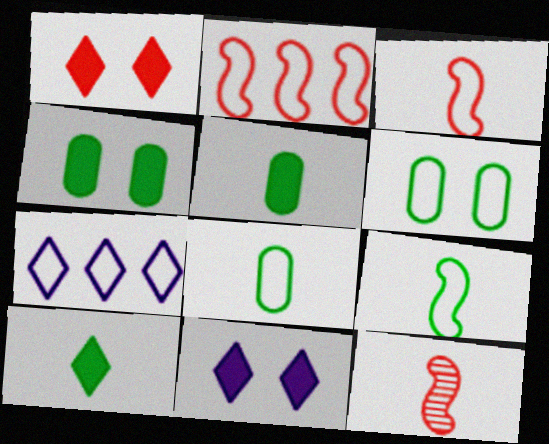[[3, 6, 7], 
[4, 7, 12]]